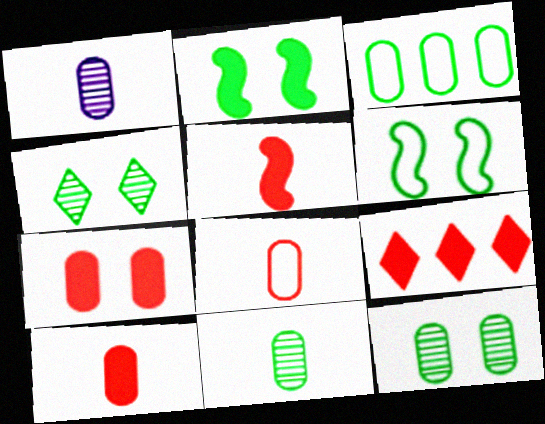[[1, 3, 7], 
[1, 6, 9], 
[5, 7, 9]]